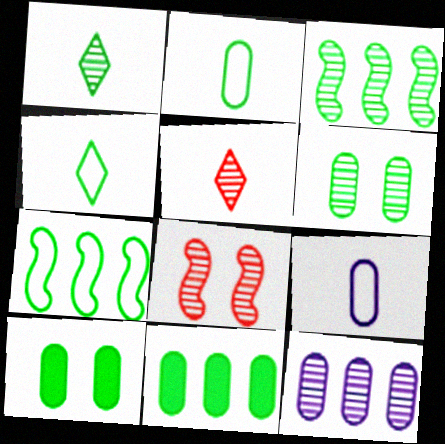[[1, 3, 6], 
[1, 7, 10], 
[1, 8, 12], 
[2, 6, 11], 
[3, 4, 10]]